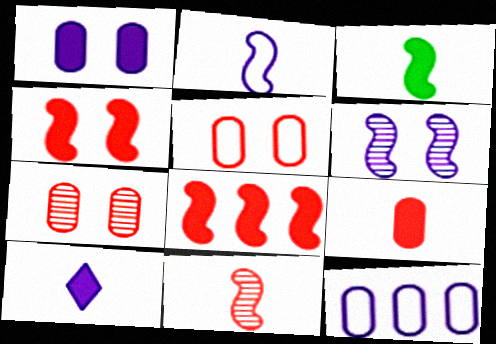[[2, 3, 11], 
[3, 9, 10], 
[6, 10, 12]]